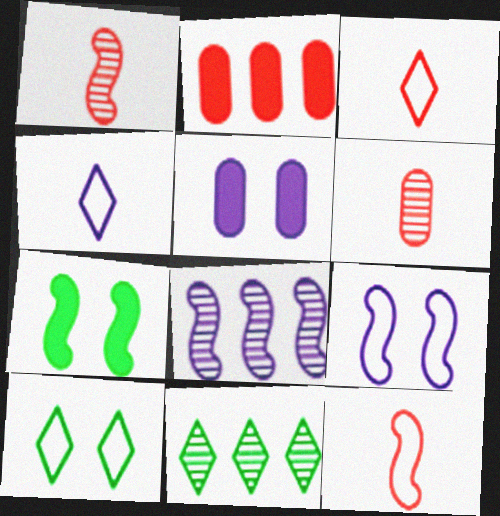[[4, 5, 8], 
[5, 11, 12], 
[7, 8, 12]]